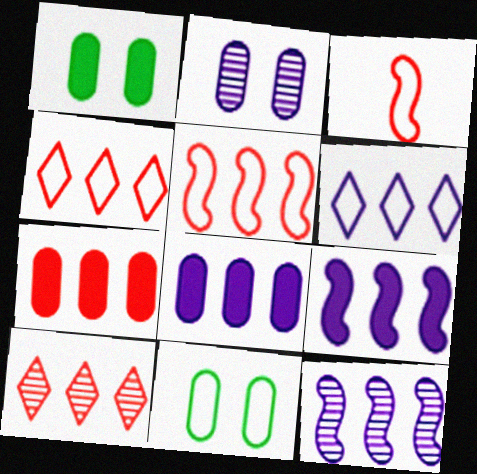[[3, 6, 11], 
[5, 7, 10], 
[6, 8, 12]]